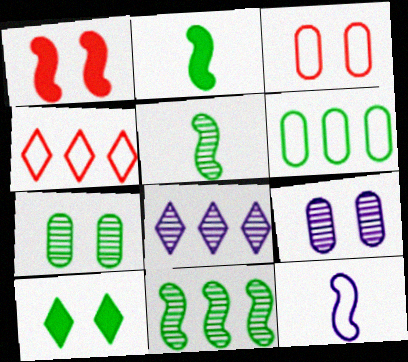[[1, 11, 12], 
[2, 3, 8], 
[2, 4, 9], 
[5, 6, 10]]